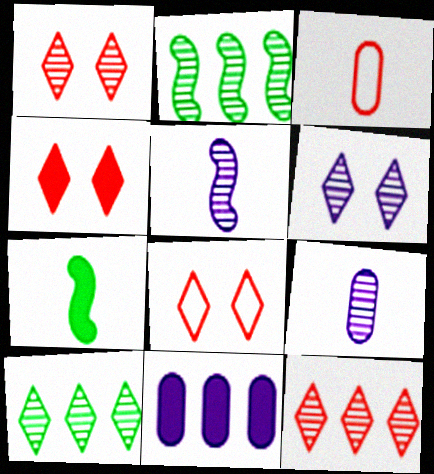[[1, 2, 9], 
[1, 4, 8], 
[4, 7, 11]]